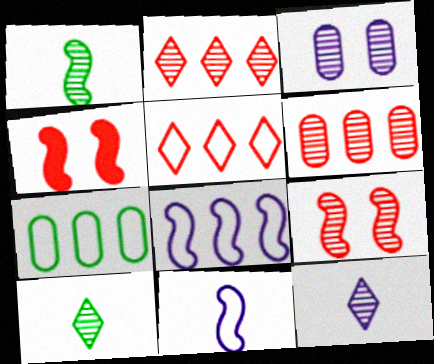[[1, 2, 3], 
[1, 4, 8], 
[4, 7, 12], 
[5, 7, 8]]